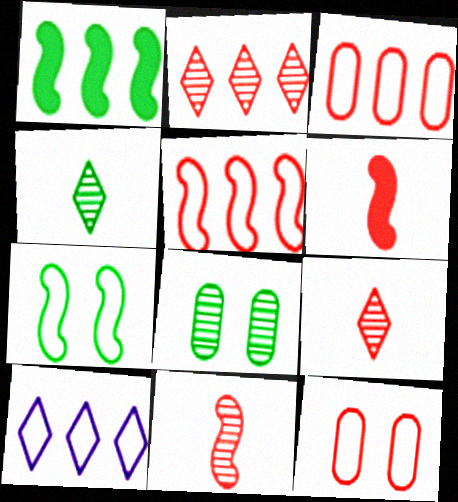[[2, 6, 12], 
[6, 8, 10]]